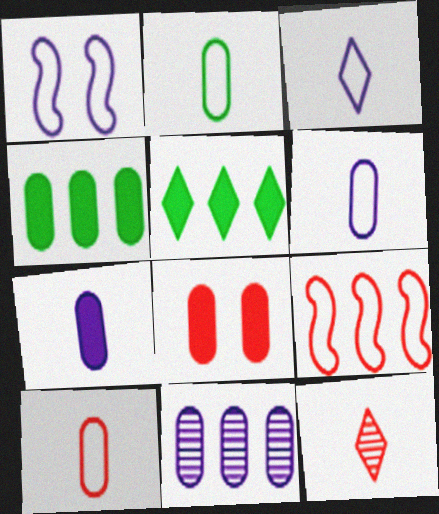[[1, 4, 12], 
[2, 6, 10], 
[2, 8, 11], 
[4, 7, 8], 
[5, 9, 11], 
[8, 9, 12]]